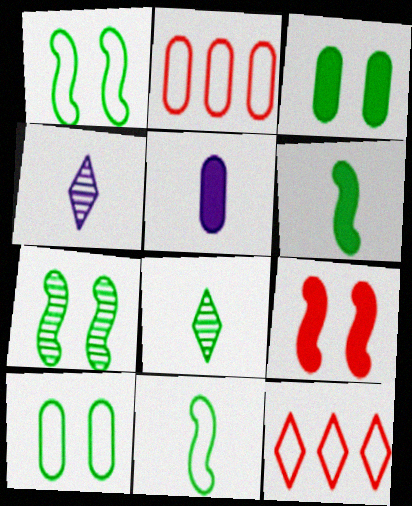[[5, 7, 12]]